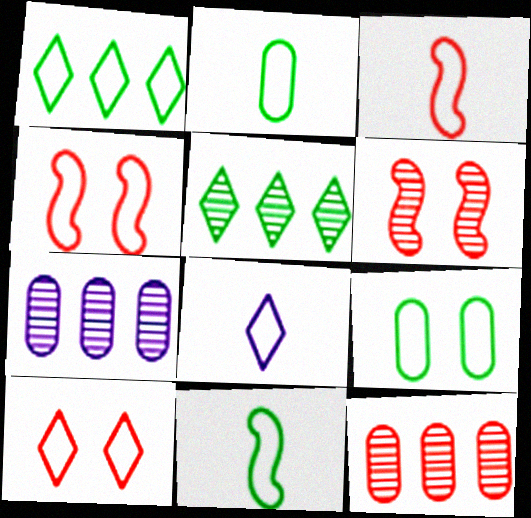[[1, 8, 10], 
[1, 9, 11], 
[2, 3, 8]]